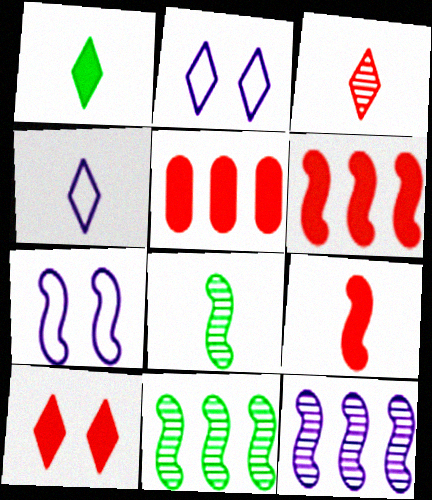[[1, 3, 4], 
[2, 5, 8], 
[5, 9, 10], 
[6, 7, 8], 
[7, 9, 11]]